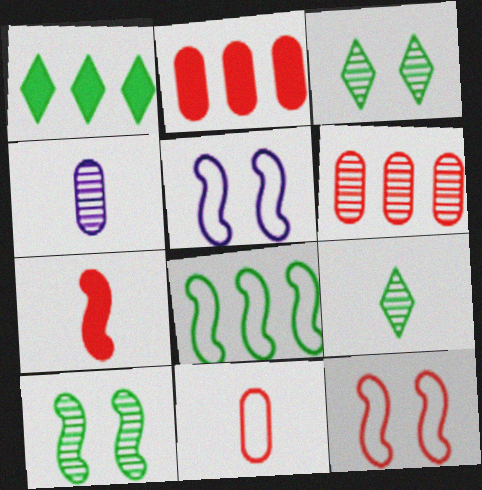[[1, 4, 12], 
[2, 5, 9]]